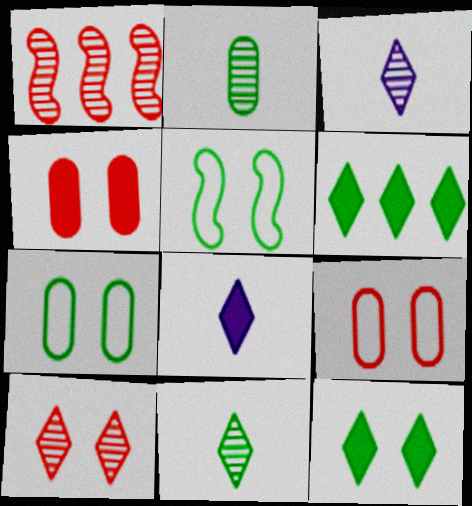[[1, 7, 8], 
[2, 5, 6]]